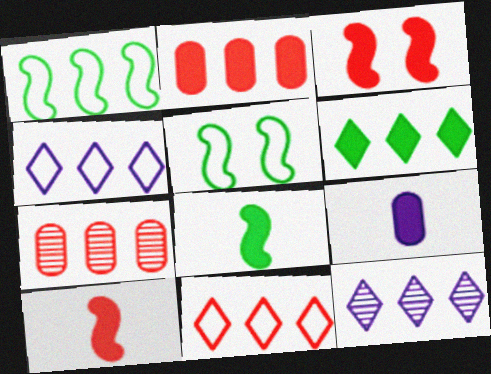[[1, 2, 12], 
[3, 6, 9], 
[6, 11, 12]]